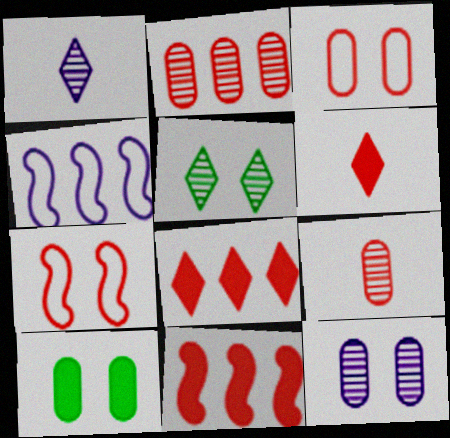[[2, 6, 7], 
[3, 10, 12], 
[7, 8, 9]]